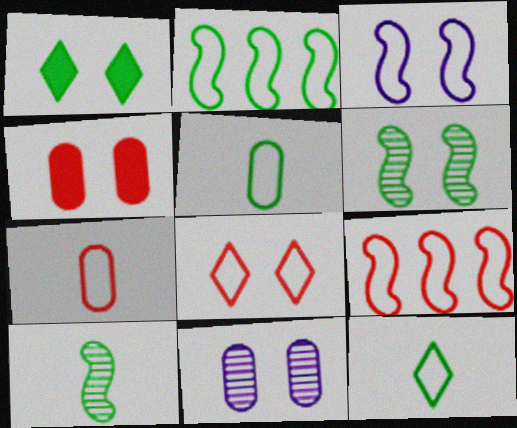[[7, 8, 9]]